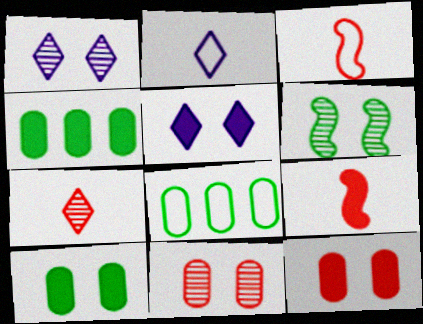[[1, 3, 4], 
[1, 6, 11], 
[1, 8, 9], 
[4, 5, 9]]